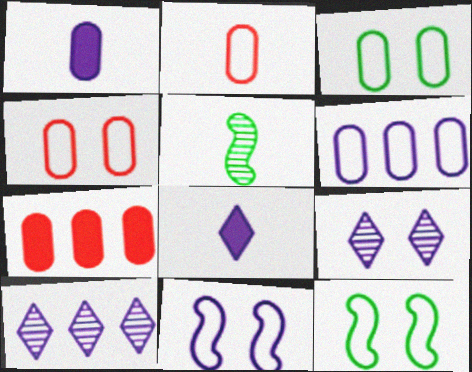[[1, 10, 11], 
[2, 3, 6], 
[2, 5, 8]]